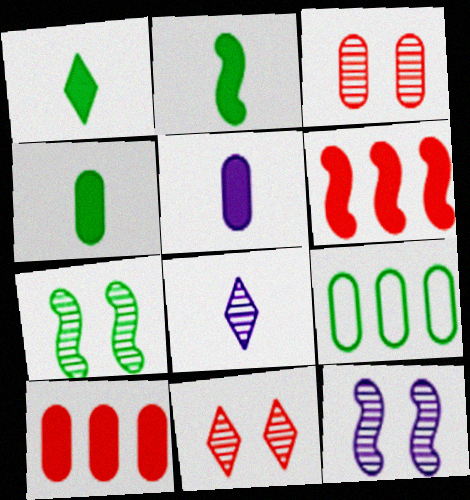[[1, 2, 4], 
[1, 7, 9], 
[3, 5, 9]]